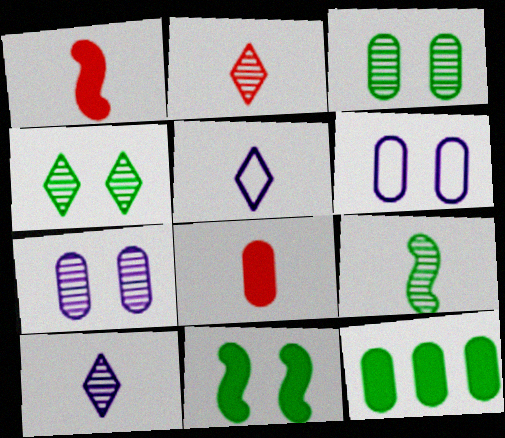[[5, 8, 9]]